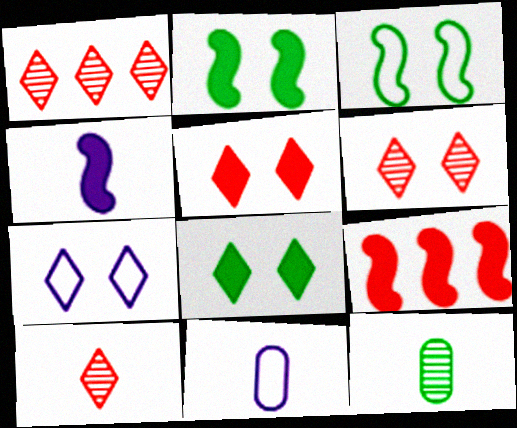[[1, 2, 11], 
[1, 6, 10], 
[2, 4, 9], 
[6, 7, 8], 
[7, 9, 12]]